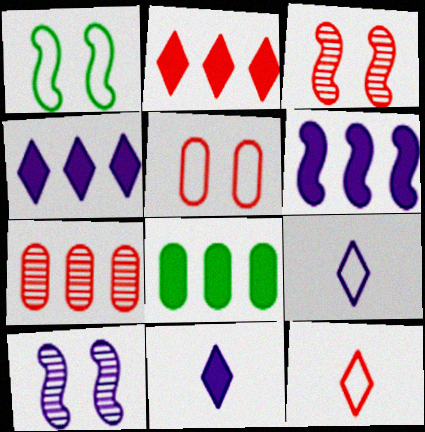[[1, 7, 11], 
[2, 6, 8], 
[3, 8, 9], 
[8, 10, 12]]